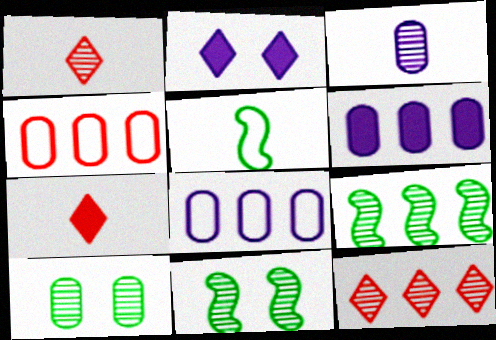[[3, 5, 7], 
[3, 11, 12], 
[7, 8, 11]]